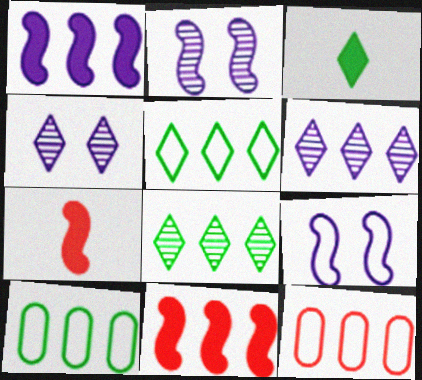[[1, 8, 12], 
[2, 3, 12], 
[4, 7, 10], 
[6, 10, 11]]